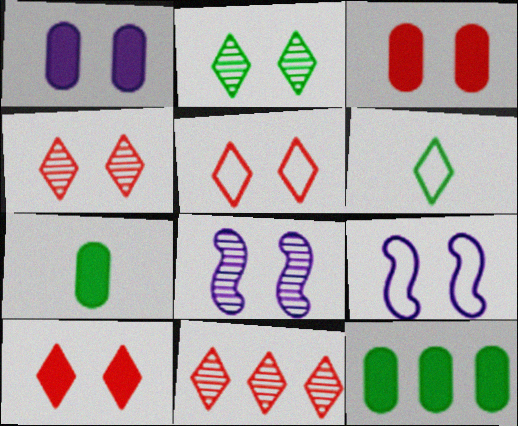[[2, 3, 9], 
[4, 5, 10], 
[7, 9, 11]]